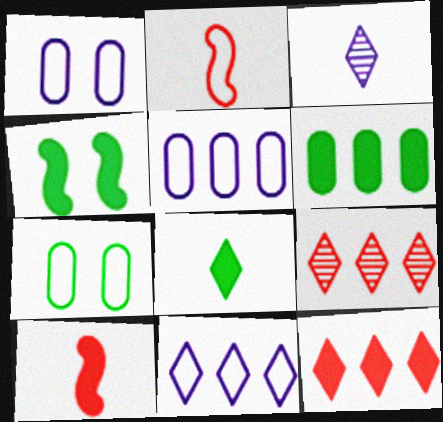[[2, 7, 11], 
[4, 6, 8]]